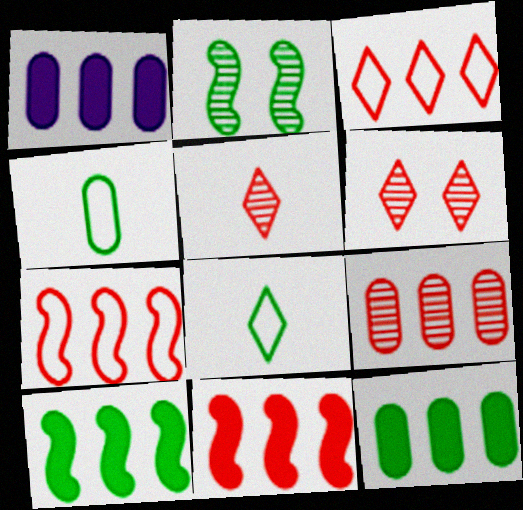[[2, 8, 12], 
[3, 9, 11]]